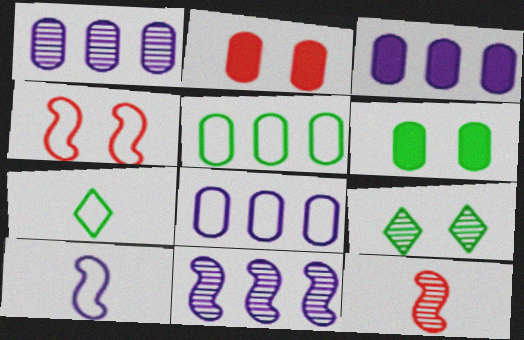[[1, 3, 8], 
[1, 9, 12], 
[2, 7, 11], 
[4, 7, 8]]